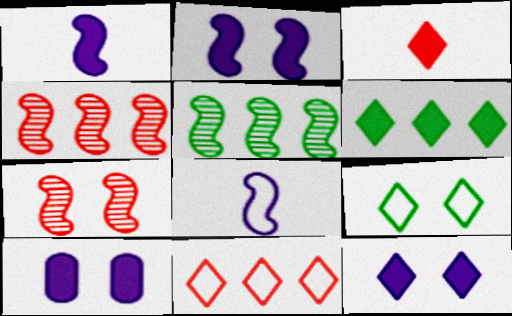[[2, 10, 12], 
[3, 6, 12], 
[7, 9, 10]]